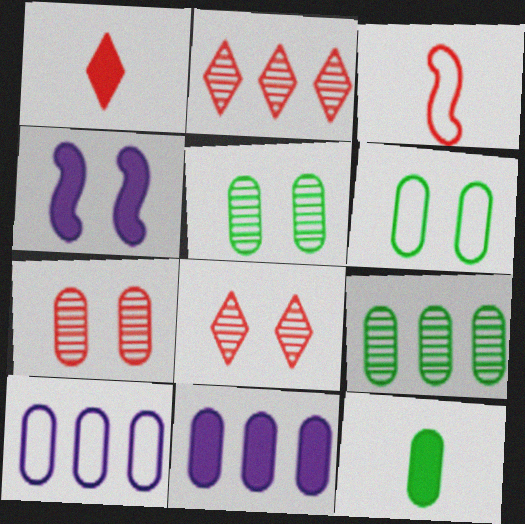[[4, 6, 8], 
[6, 9, 12], 
[7, 10, 12]]